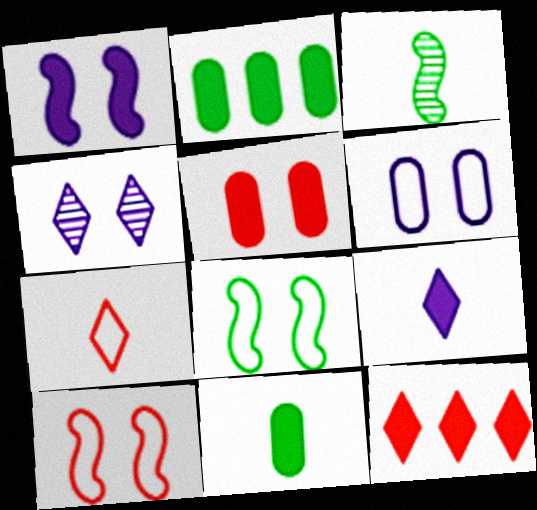[[1, 4, 6], 
[1, 11, 12], 
[3, 6, 12], 
[4, 5, 8]]